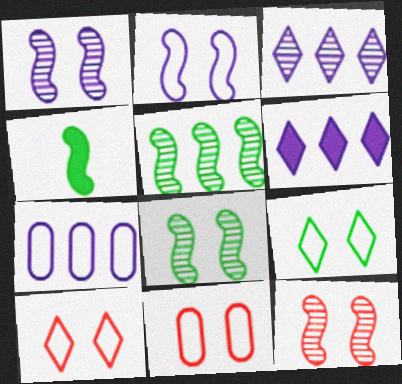[[1, 8, 12], 
[2, 9, 11], 
[3, 4, 11]]